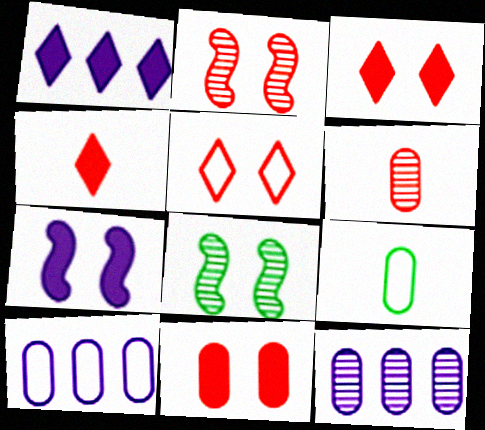[[1, 2, 9], 
[2, 5, 11], 
[4, 8, 10], 
[9, 11, 12]]